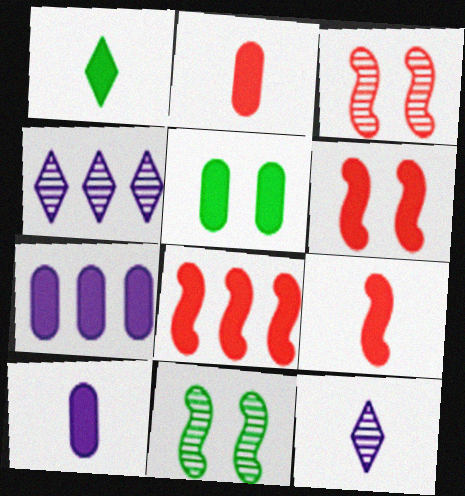[[1, 6, 7], 
[1, 9, 10], 
[2, 5, 7], 
[6, 8, 9]]